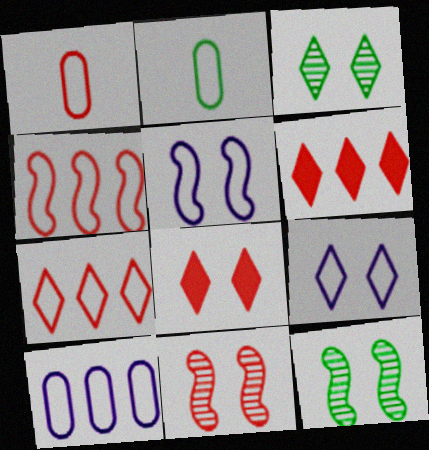[[1, 6, 11], 
[2, 4, 9], 
[2, 5, 7], 
[3, 8, 9]]